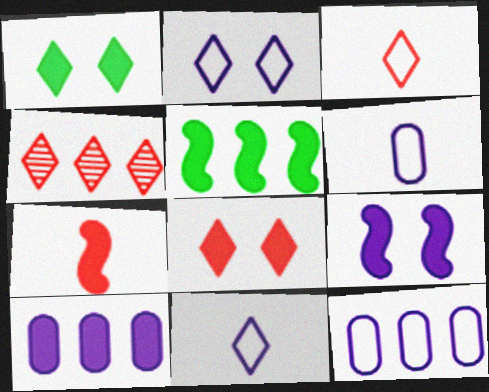[[1, 4, 11], 
[1, 7, 10], 
[3, 4, 8], 
[4, 5, 12], 
[5, 7, 9]]